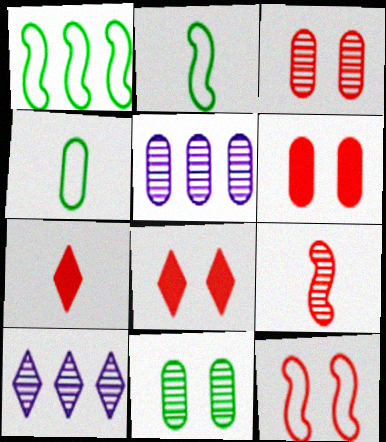[[2, 5, 8], 
[2, 6, 10], 
[3, 8, 12], 
[4, 5, 6], 
[9, 10, 11]]